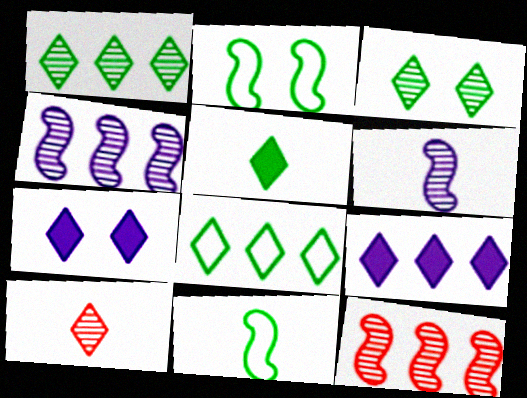[[3, 5, 8], 
[7, 8, 10]]